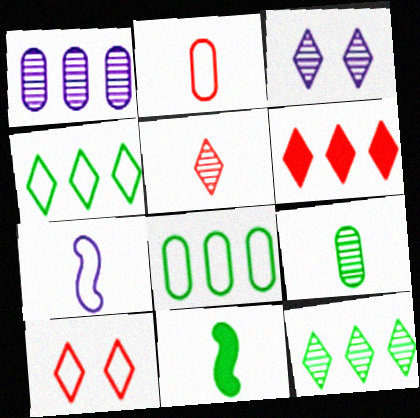[[1, 10, 11], 
[3, 5, 12], 
[5, 6, 10], 
[7, 8, 10]]